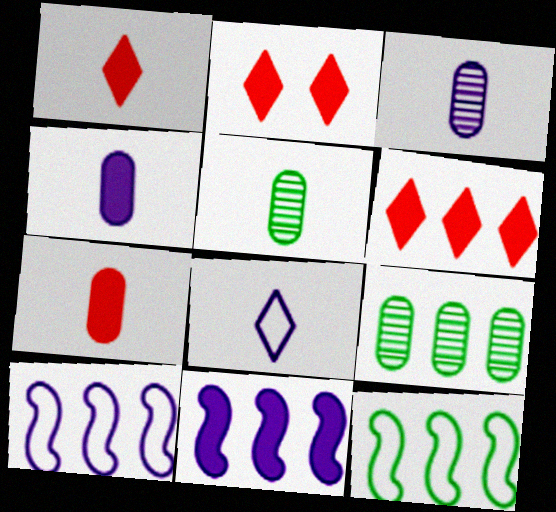[[1, 2, 6], 
[2, 3, 12], 
[2, 5, 10], 
[6, 9, 10]]